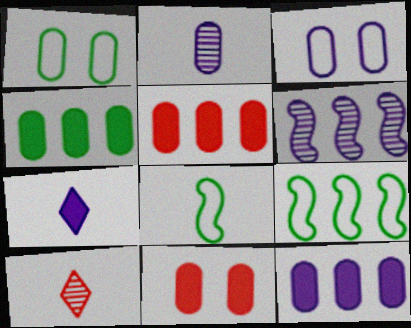[[1, 2, 5], 
[2, 3, 12], 
[3, 6, 7], 
[4, 5, 12]]